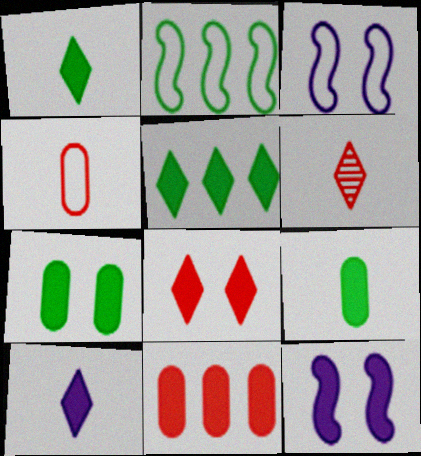[[1, 11, 12], 
[5, 8, 10], 
[7, 8, 12]]